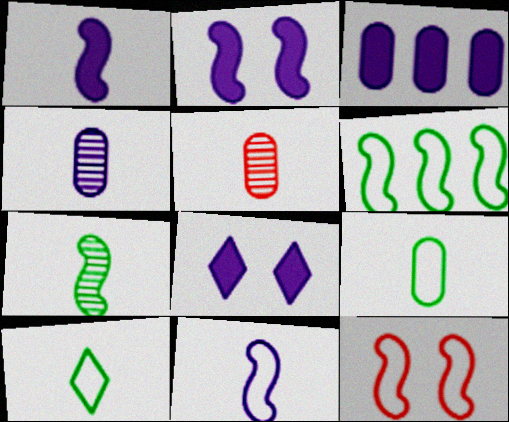[[1, 3, 8], 
[1, 5, 10], 
[5, 6, 8], 
[6, 11, 12]]